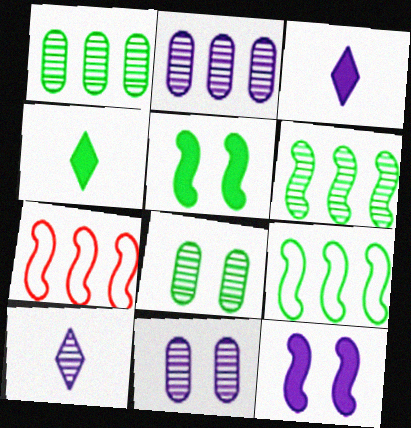[[3, 7, 8], 
[4, 7, 11], 
[4, 8, 9]]